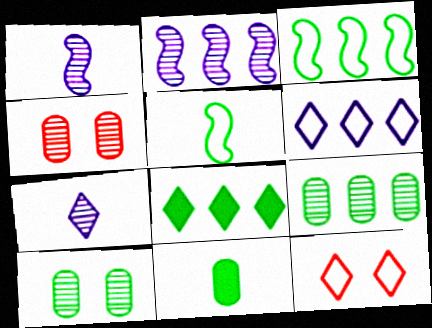[[2, 11, 12], 
[3, 8, 9], 
[5, 8, 10], 
[7, 8, 12]]